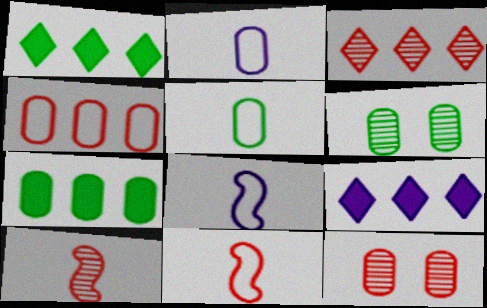[[1, 8, 12], 
[2, 7, 12], 
[3, 10, 12], 
[5, 6, 7], 
[6, 9, 11]]